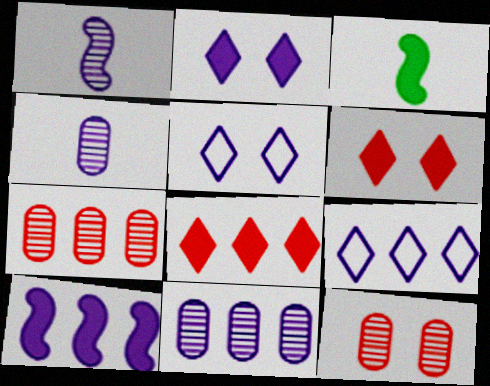[[3, 5, 7], 
[3, 9, 12], 
[4, 5, 10], 
[9, 10, 11]]